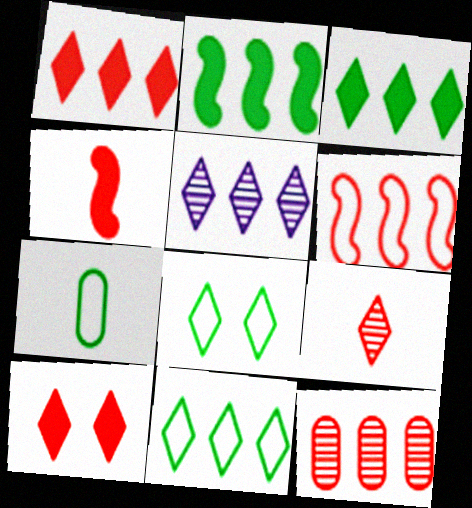[[1, 5, 11], 
[1, 6, 12]]